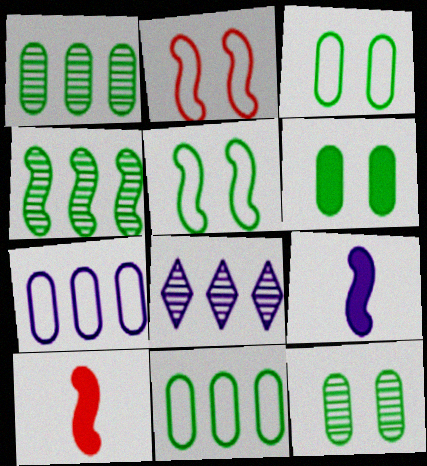[[2, 4, 9], 
[3, 6, 12], 
[3, 8, 10]]